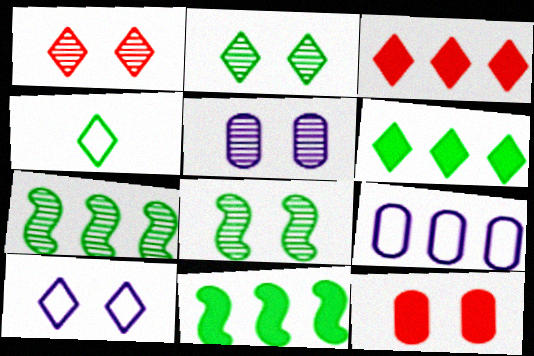[[1, 5, 8], 
[2, 4, 6], 
[3, 7, 9], 
[8, 10, 12]]